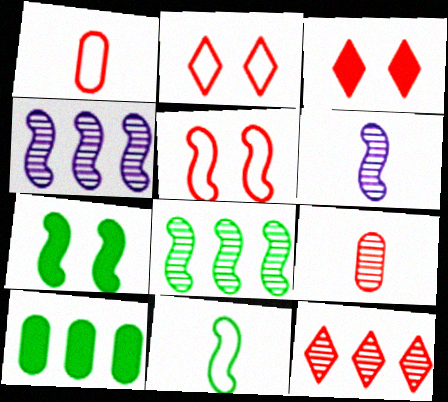[[2, 6, 10], 
[7, 8, 11]]